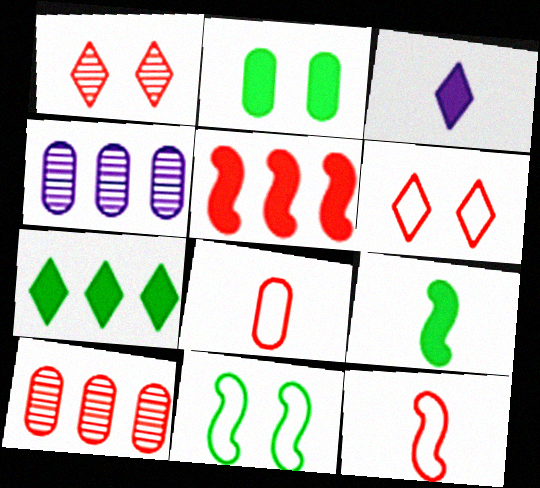[[1, 5, 8], 
[2, 3, 5], 
[2, 4, 8], 
[2, 7, 9], 
[3, 10, 11], 
[4, 6, 9]]